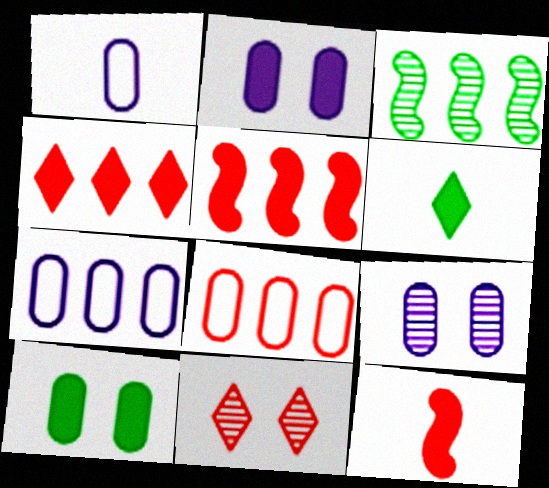[[2, 5, 6], 
[3, 4, 7], 
[8, 11, 12]]